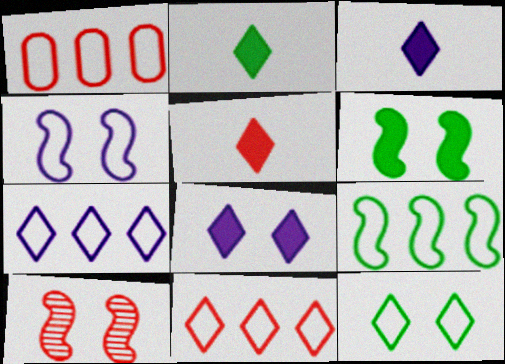[[1, 5, 10], 
[1, 7, 9], 
[2, 3, 5], 
[4, 6, 10]]